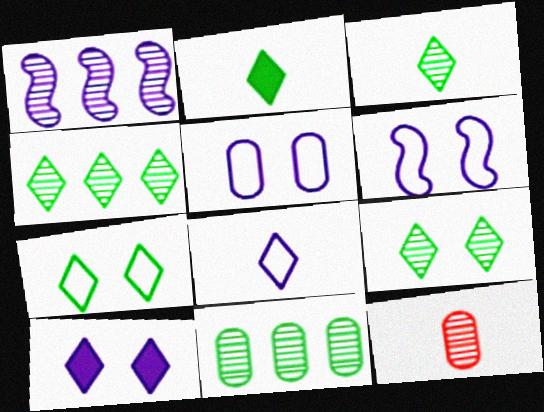[[1, 9, 12], 
[2, 4, 7], 
[3, 4, 9]]